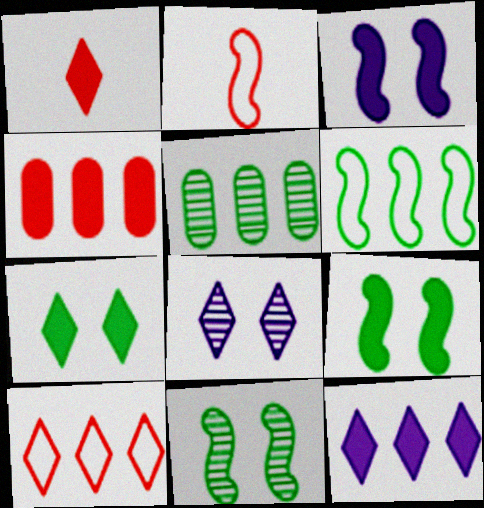[[1, 7, 12]]